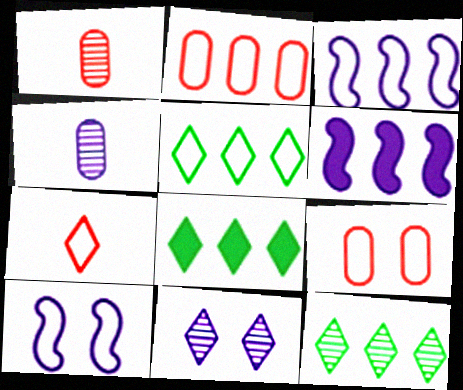[[1, 8, 10], 
[2, 3, 5], 
[2, 6, 12], 
[5, 8, 12], 
[7, 8, 11]]